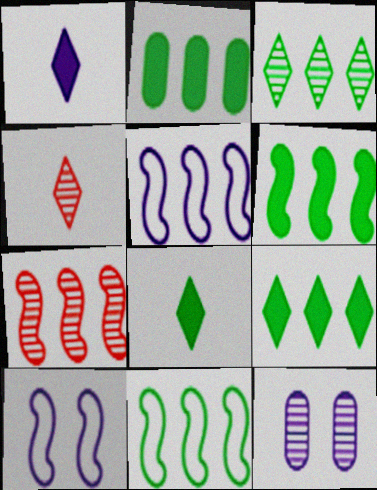[[1, 5, 12], 
[2, 3, 11], 
[2, 4, 10], 
[2, 6, 9], 
[5, 6, 7]]